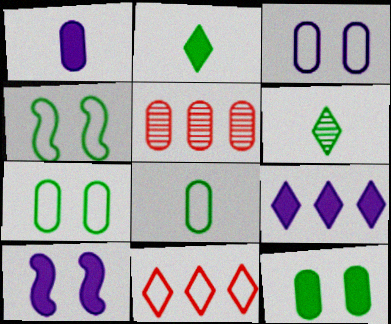[[1, 5, 7], 
[1, 9, 10]]